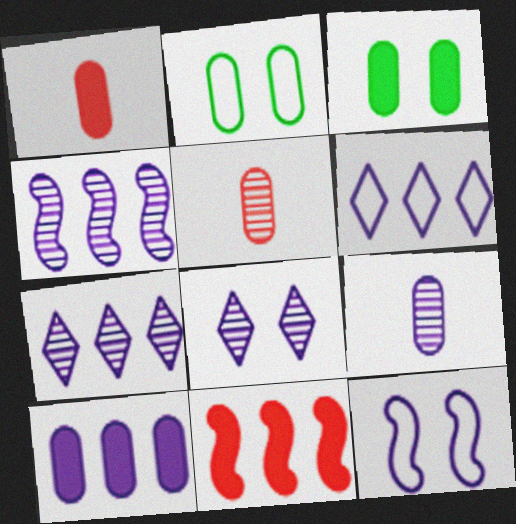[[1, 3, 10], 
[2, 5, 10], 
[4, 6, 10], 
[4, 8, 9]]